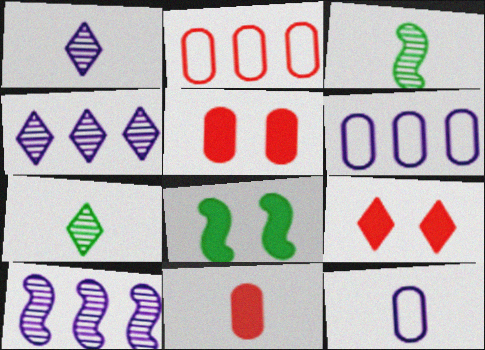[[1, 2, 8], 
[3, 6, 9]]